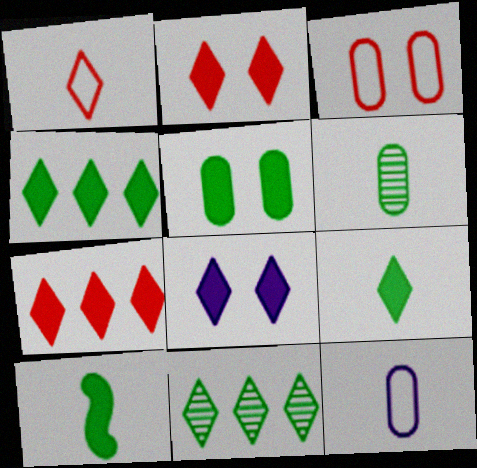[[1, 8, 11], 
[4, 5, 10], 
[7, 8, 9]]